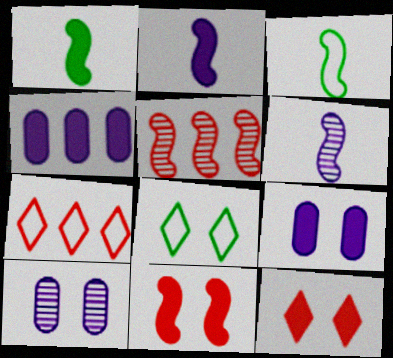[[1, 4, 12], 
[1, 7, 10], 
[8, 10, 11]]